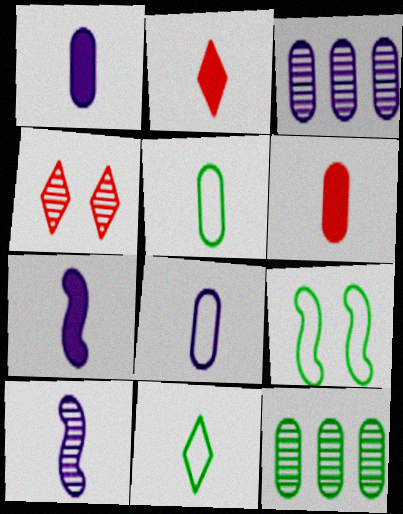[[2, 3, 9], 
[2, 5, 10], 
[4, 10, 12], 
[6, 10, 11]]